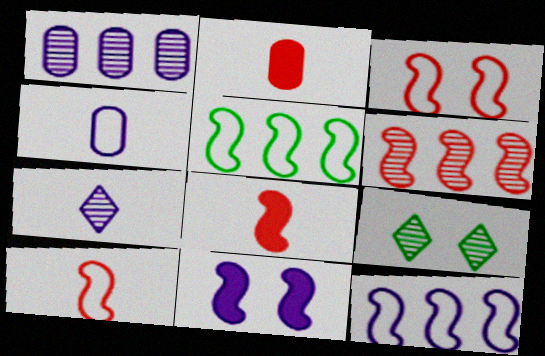[[2, 9, 12], 
[3, 6, 8]]